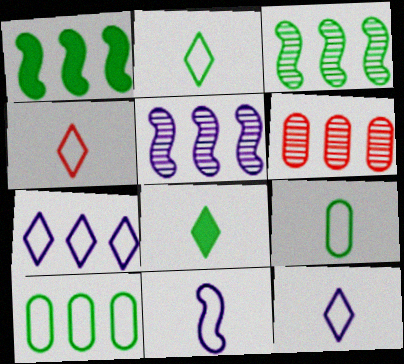[[1, 6, 7], 
[2, 4, 12], 
[4, 9, 11]]